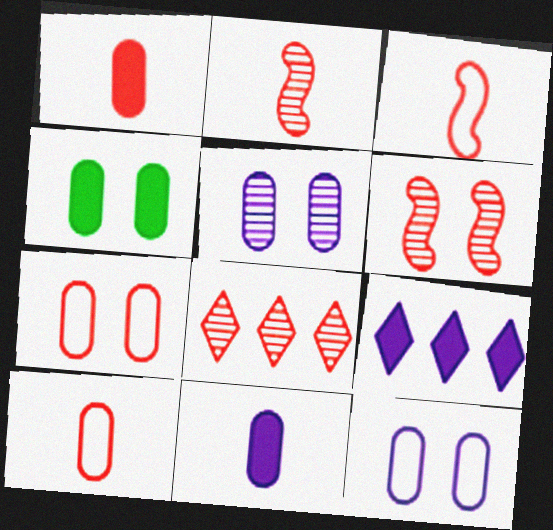[[4, 5, 7]]